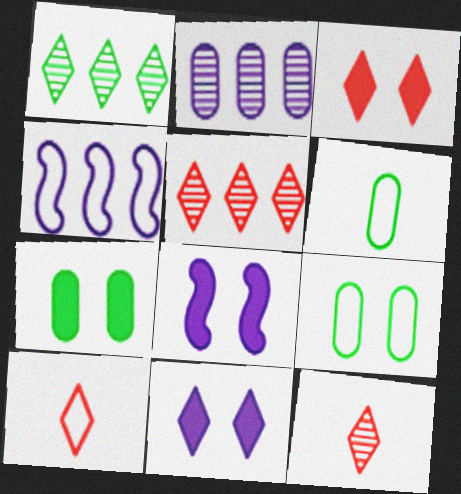[[1, 10, 11], 
[3, 5, 10], 
[3, 7, 8], 
[4, 7, 12], 
[4, 9, 10], 
[5, 6, 8]]